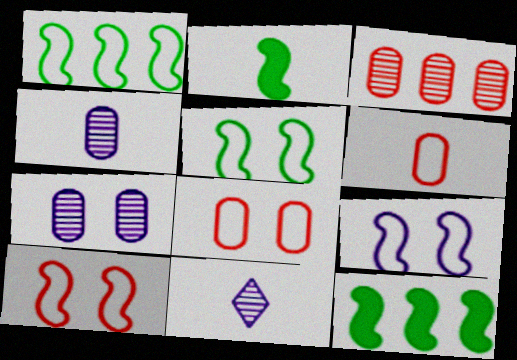[[2, 6, 11], 
[5, 9, 10], 
[8, 11, 12]]